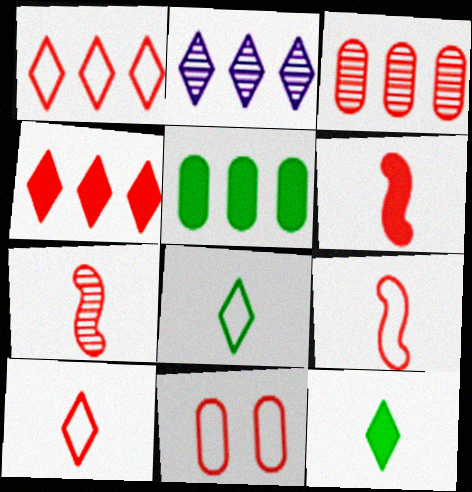[[1, 9, 11], 
[4, 7, 11], 
[6, 7, 9]]